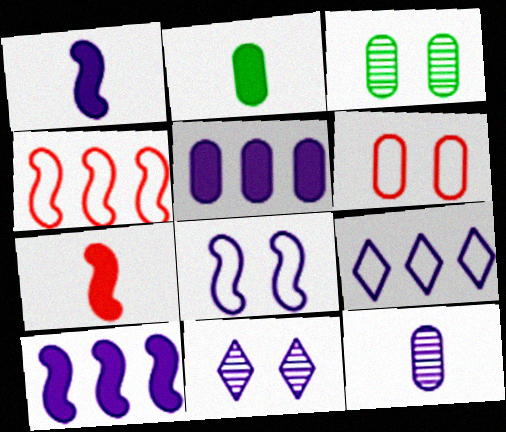[[2, 4, 11], 
[3, 7, 9]]